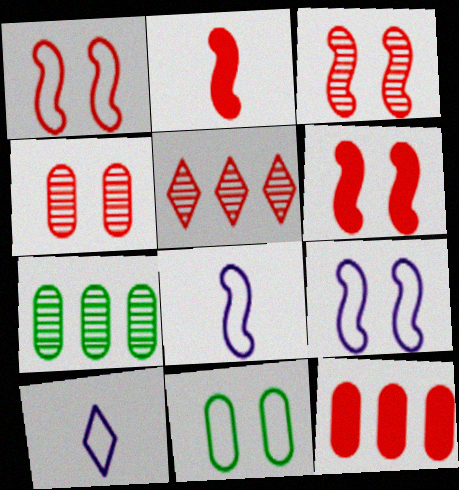[[1, 3, 6], 
[6, 7, 10]]